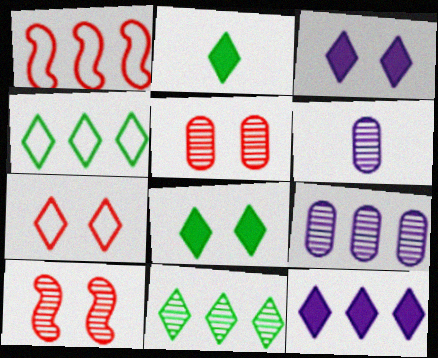[[1, 6, 8], 
[6, 10, 11]]